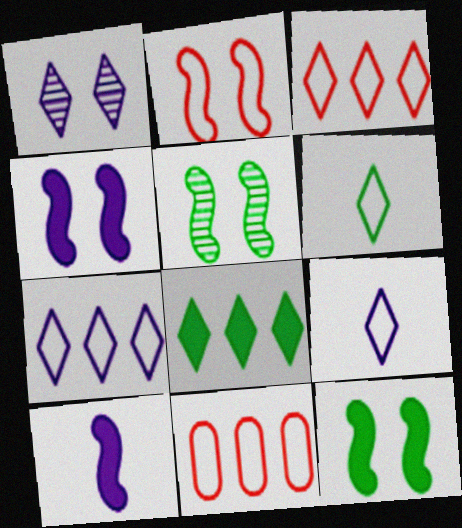[[2, 4, 5]]